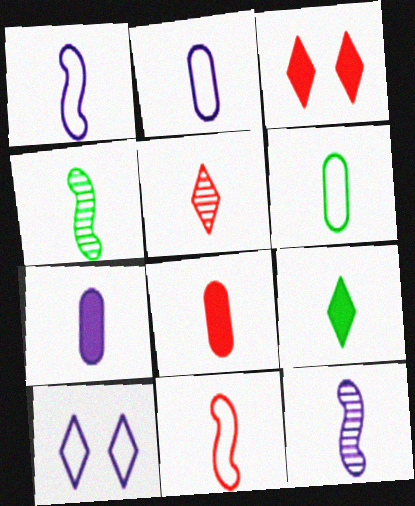[[4, 6, 9], 
[5, 8, 11]]